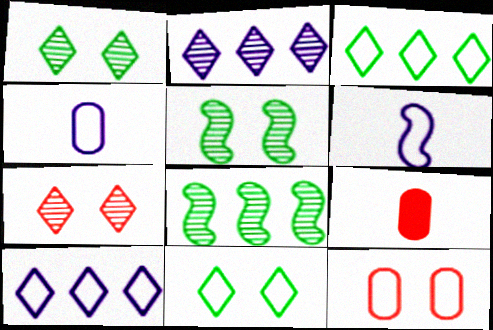[[3, 6, 12], 
[5, 9, 10]]